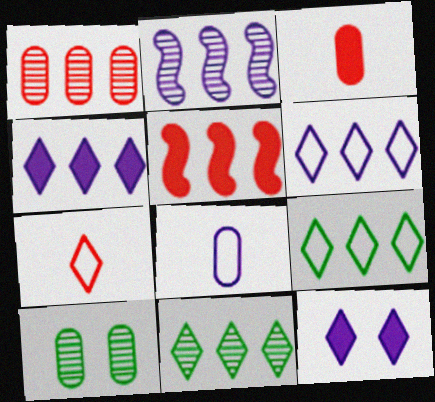[[1, 2, 11], 
[2, 8, 12], 
[7, 11, 12]]